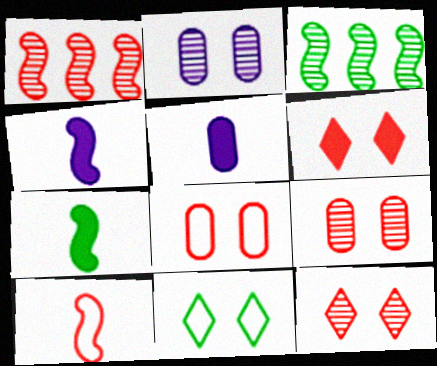[[1, 5, 11]]